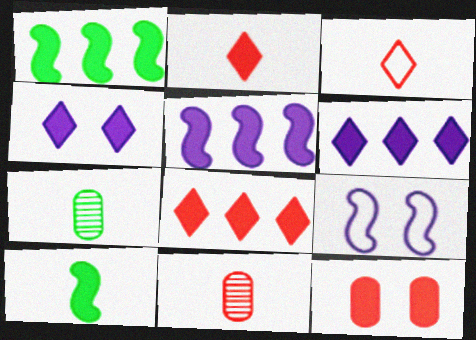[[6, 10, 12], 
[7, 8, 9]]